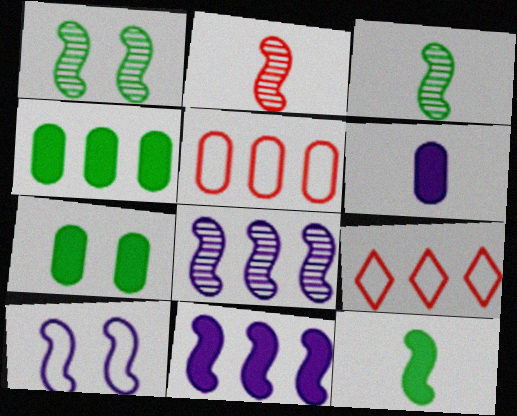[[1, 2, 8], 
[1, 6, 9], 
[4, 8, 9]]